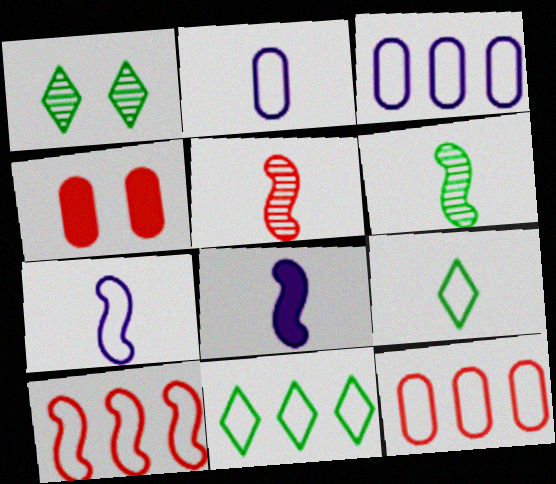[[1, 8, 12], 
[3, 10, 11]]